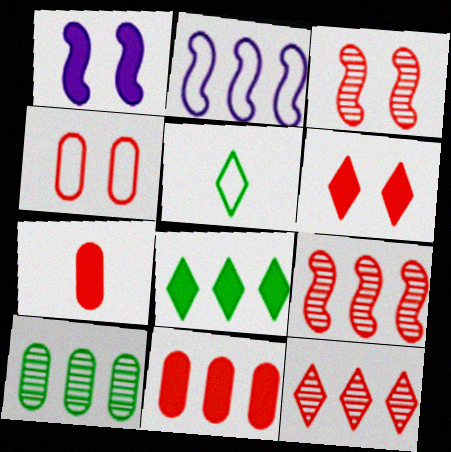[[1, 7, 8], 
[2, 4, 5], 
[3, 4, 6]]